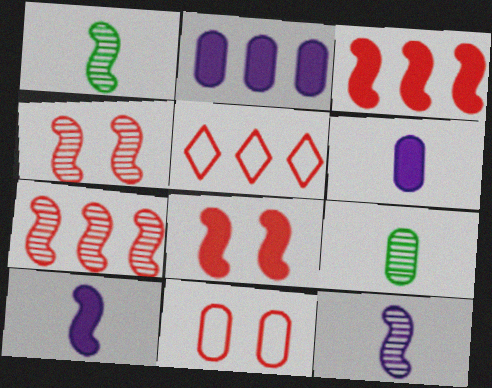[[2, 9, 11]]